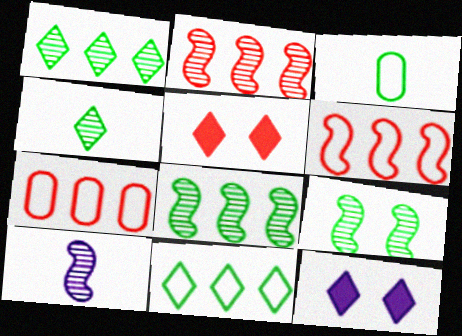[[2, 3, 12], 
[2, 9, 10]]